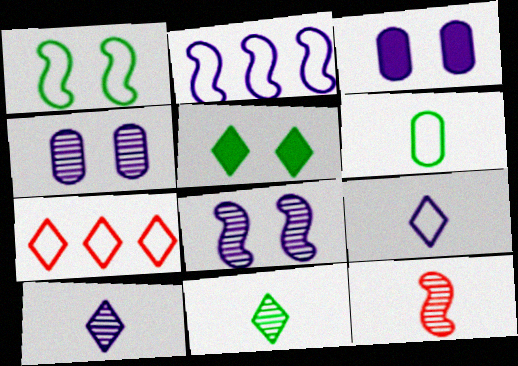[[2, 3, 10], 
[5, 7, 10]]